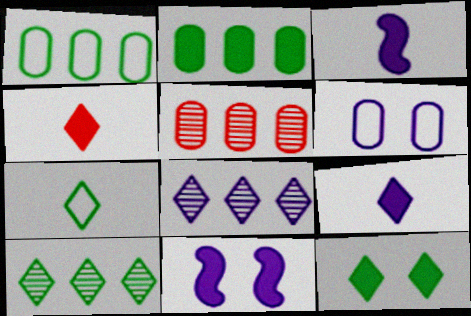[[2, 4, 11], 
[3, 6, 8], 
[5, 7, 11], 
[7, 10, 12]]